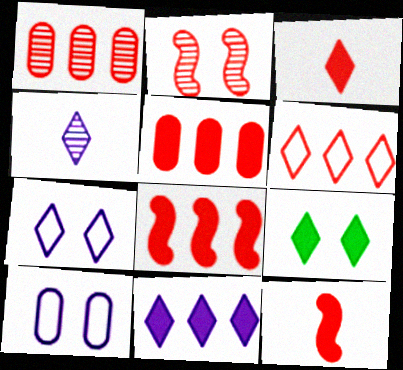[[1, 6, 8], 
[2, 9, 10], 
[3, 9, 11], 
[4, 6, 9], 
[4, 7, 11]]